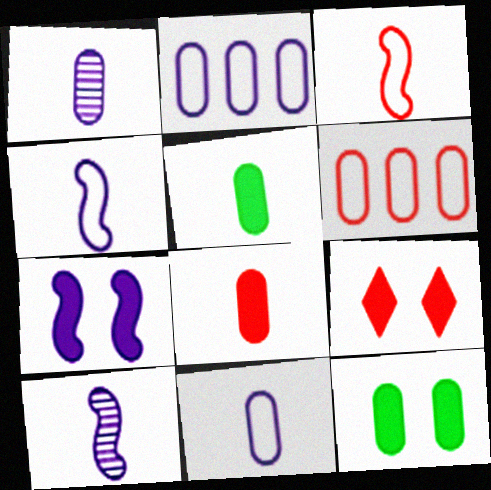[[1, 6, 12], 
[7, 9, 12]]